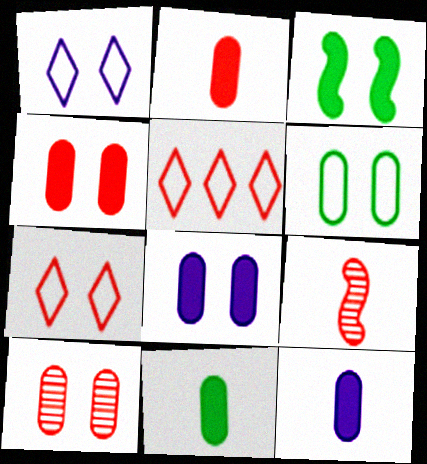[[1, 3, 10], 
[2, 11, 12], 
[4, 5, 9], 
[6, 8, 10]]